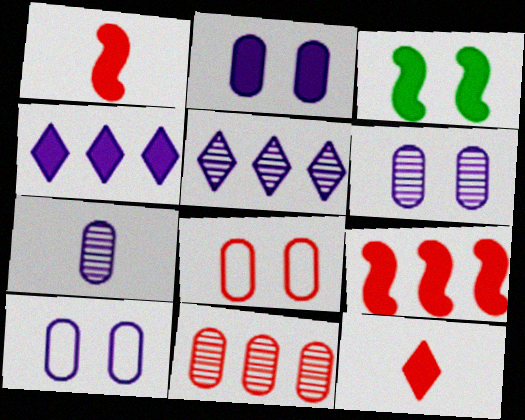[[2, 6, 10]]